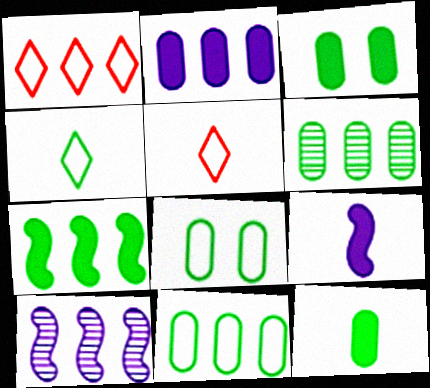[[3, 5, 10], 
[6, 8, 12]]